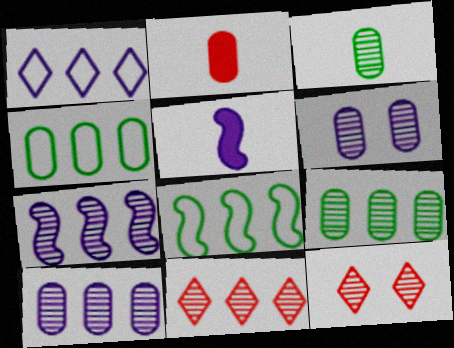[[1, 5, 6], 
[2, 4, 6], 
[3, 7, 12], 
[4, 5, 12], 
[7, 9, 11]]